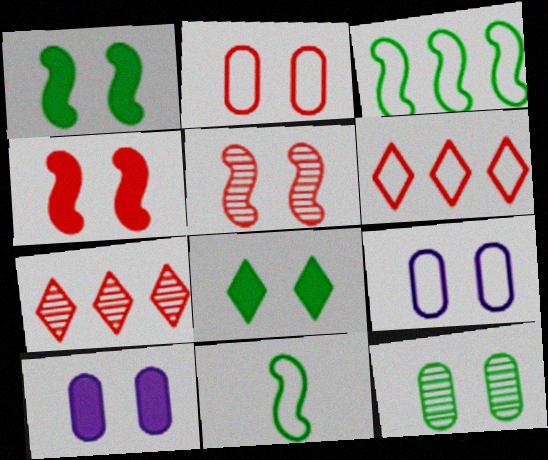[[2, 10, 12], 
[4, 8, 10], 
[5, 8, 9], 
[6, 9, 11], 
[7, 10, 11]]